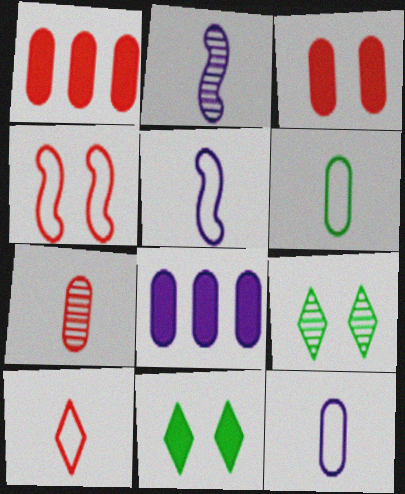[[1, 5, 9], 
[5, 6, 10]]